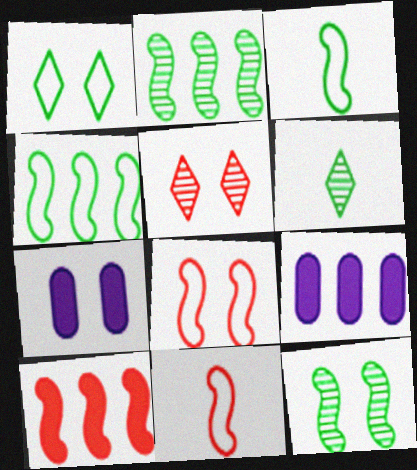[[3, 5, 9], 
[6, 8, 9]]